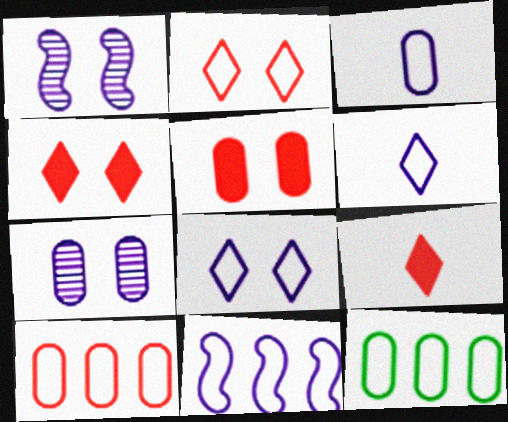[[1, 9, 12], 
[3, 8, 11]]